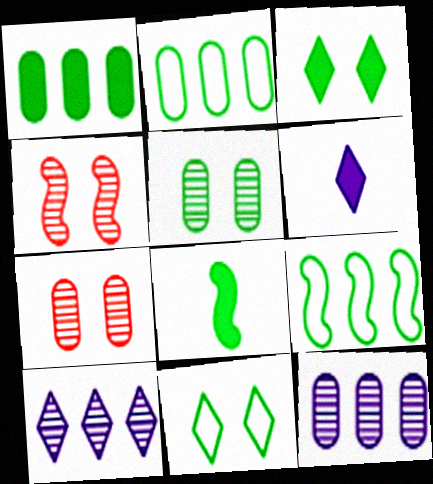[[1, 3, 8], 
[2, 4, 6], 
[6, 7, 9]]